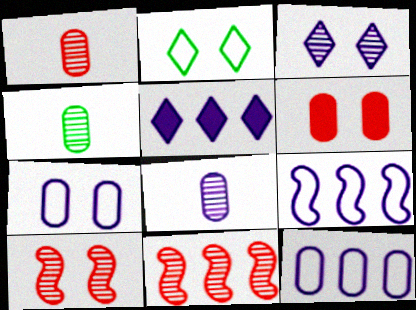[[1, 4, 8], 
[3, 4, 11], 
[4, 6, 12]]